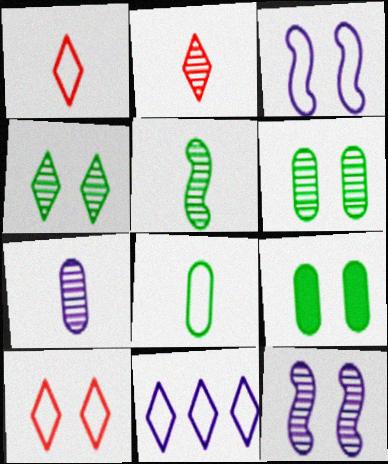[[2, 5, 7], 
[9, 10, 12]]